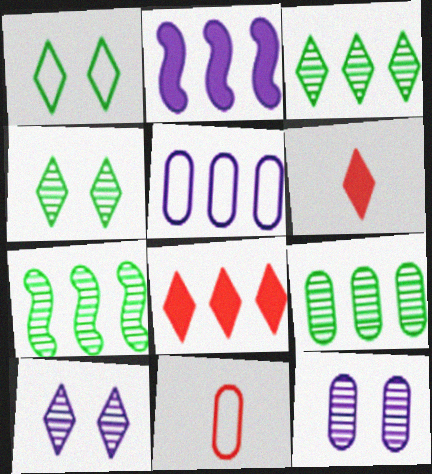[[2, 4, 11], 
[3, 7, 9], 
[5, 7, 8]]